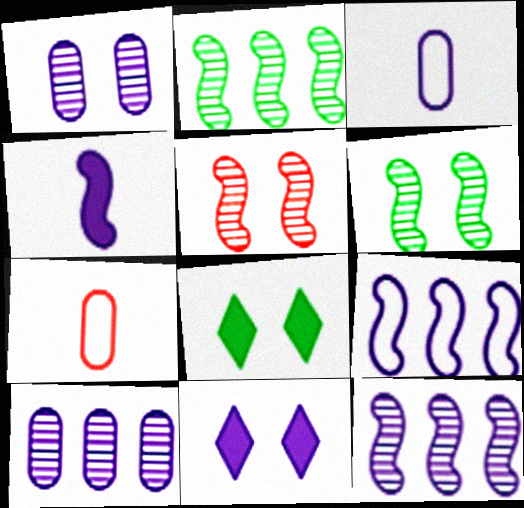[[2, 7, 11], 
[3, 11, 12], 
[7, 8, 12]]